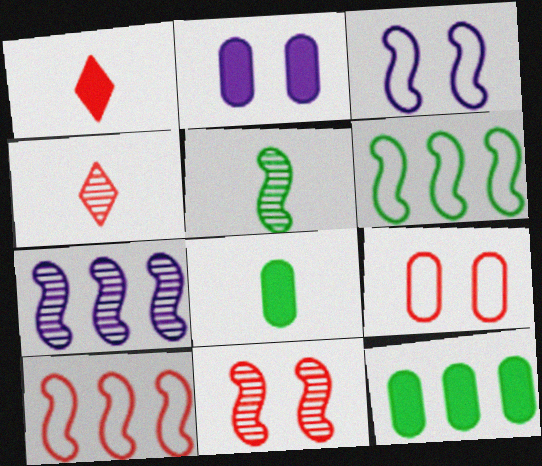[[2, 4, 6], 
[3, 4, 12], 
[5, 7, 11]]